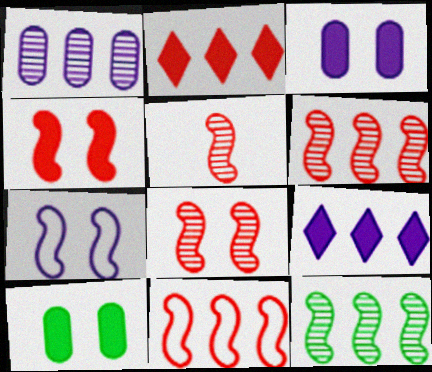[[4, 5, 11], 
[5, 6, 8]]